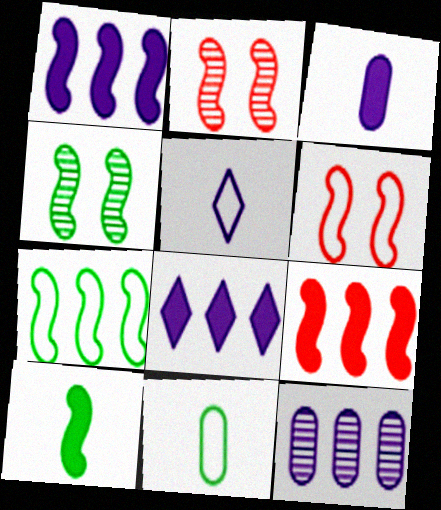[[2, 8, 11], 
[4, 7, 10]]